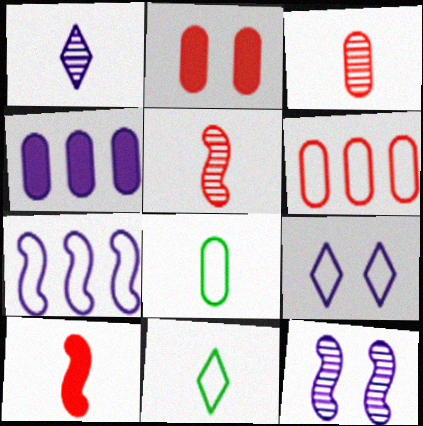[[1, 8, 10], 
[2, 3, 6]]